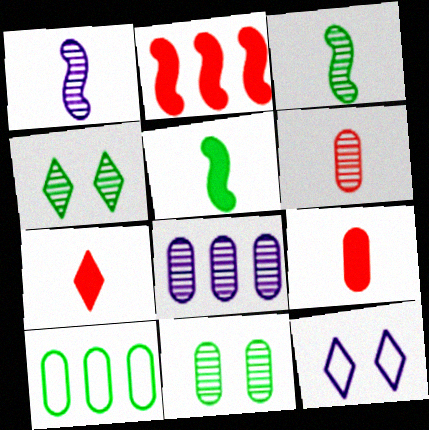[[4, 5, 10], 
[6, 8, 11]]